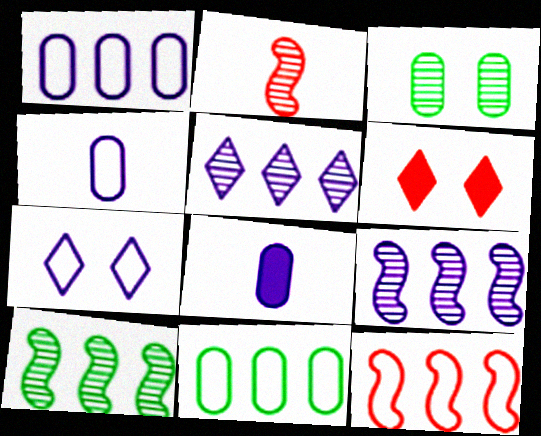[[2, 3, 5], 
[4, 6, 10], 
[7, 8, 9]]